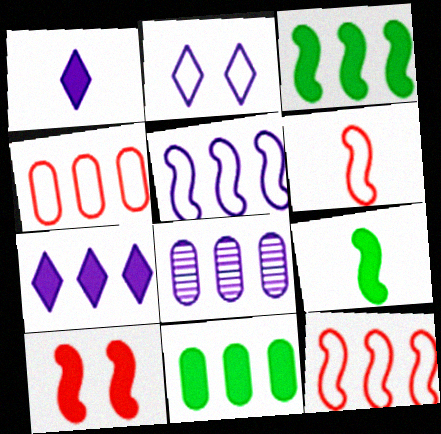[[1, 10, 11], 
[4, 8, 11], 
[5, 7, 8]]